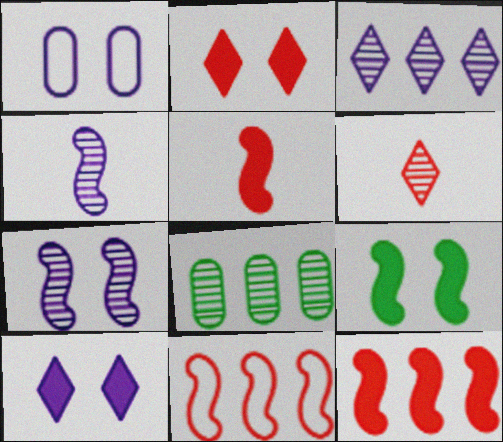[[1, 7, 10], 
[4, 9, 11], 
[6, 7, 8]]